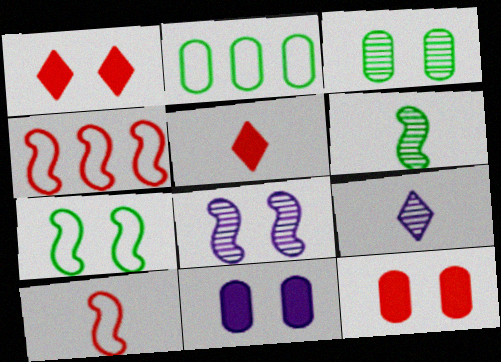[[2, 5, 8]]